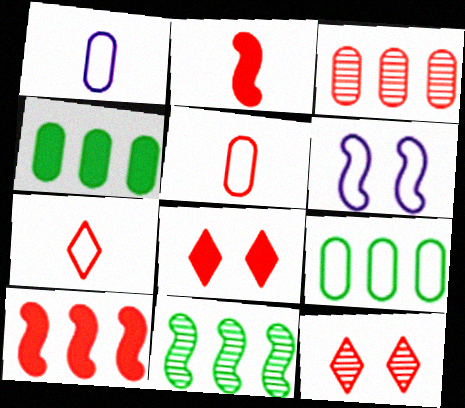[[1, 8, 11], 
[2, 6, 11], 
[5, 10, 12], 
[6, 7, 9]]